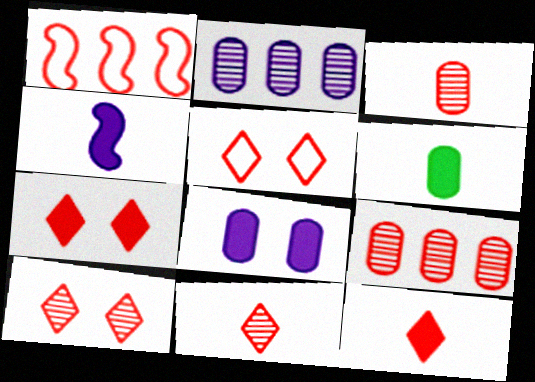[[1, 3, 7], 
[4, 6, 12], 
[5, 7, 10]]